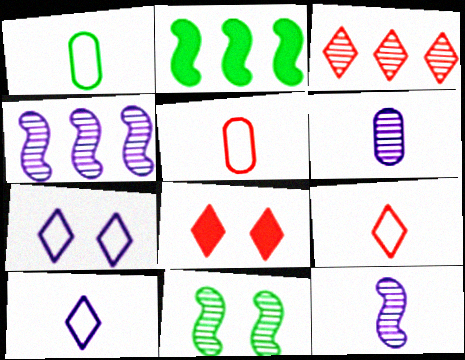[[1, 4, 8], 
[3, 6, 11], 
[3, 8, 9]]